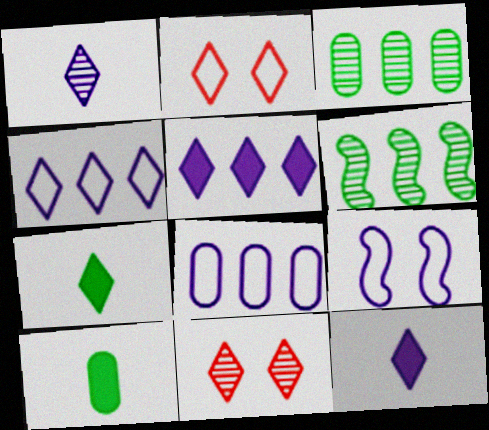[[4, 7, 11]]